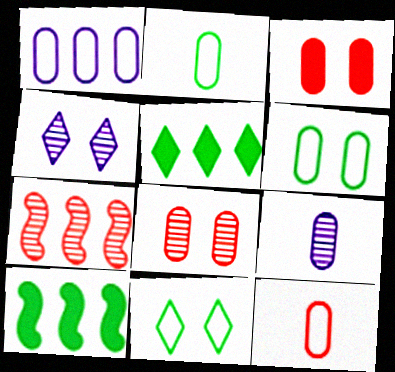[[1, 5, 7], 
[1, 6, 12], 
[4, 10, 12]]